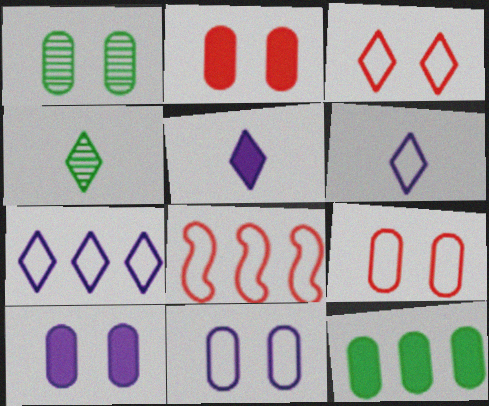[[1, 2, 11], 
[1, 5, 8], 
[1, 9, 10], 
[4, 8, 10]]